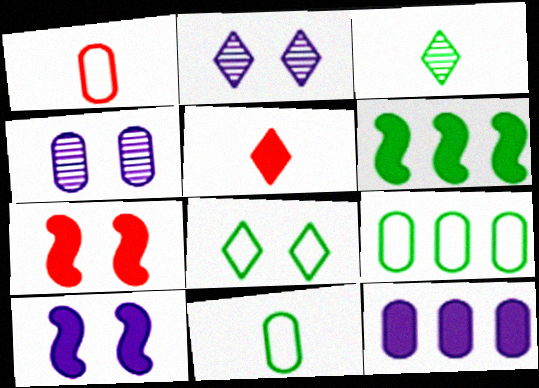[[1, 2, 6], 
[4, 7, 8]]